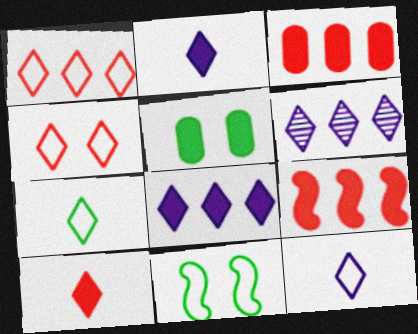[[2, 5, 9]]